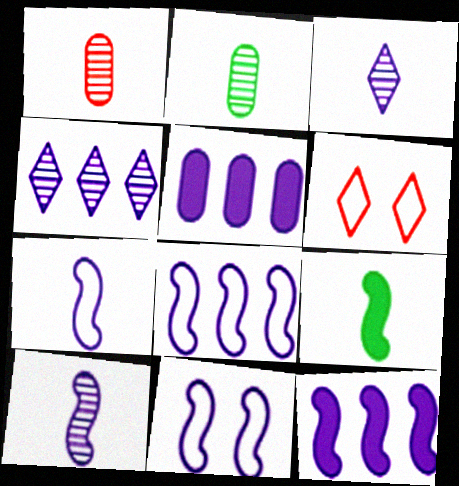[[2, 6, 12], 
[3, 5, 11], 
[4, 5, 8], 
[7, 8, 11], 
[10, 11, 12]]